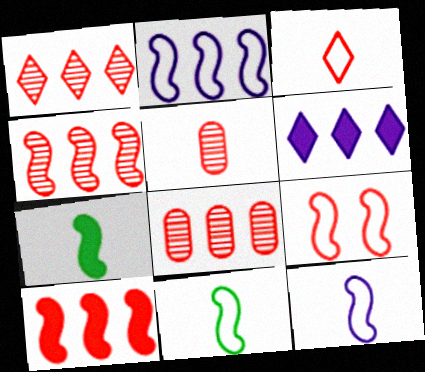[[1, 4, 8], 
[2, 9, 11]]